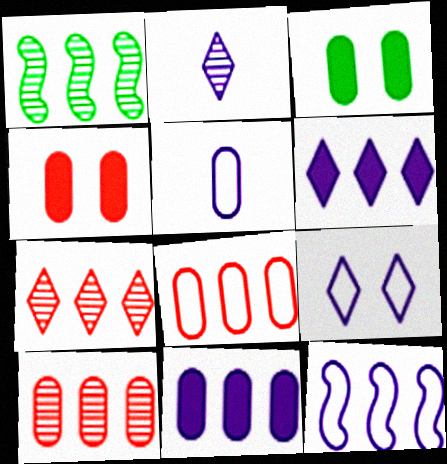[[1, 6, 8], 
[2, 6, 9], 
[3, 5, 10], 
[5, 9, 12]]